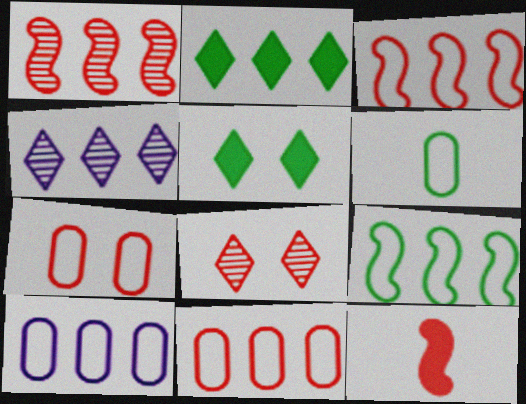[[1, 2, 10], 
[6, 7, 10], 
[8, 11, 12]]